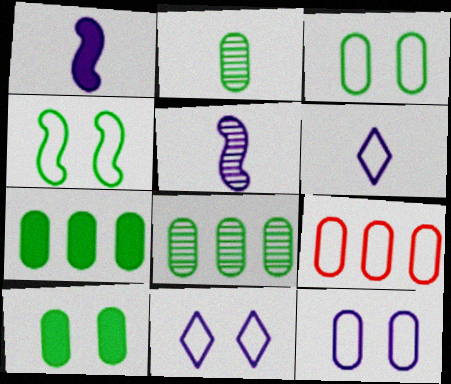[[2, 3, 7], 
[4, 6, 9]]